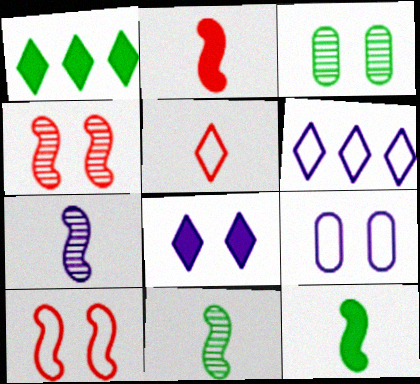[[2, 3, 6], 
[3, 8, 10]]